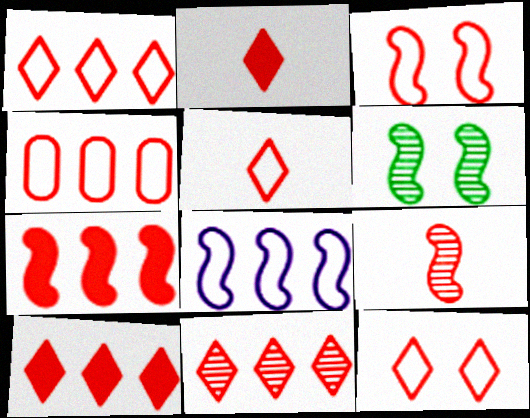[[1, 5, 12], 
[1, 10, 11], 
[2, 11, 12], 
[3, 4, 5], 
[3, 7, 9], 
[4, 7, 11]]